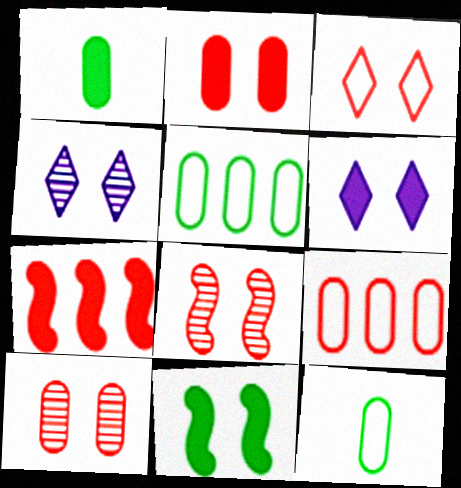[[1, 6, 7], 
[2, 3, 8], 
[2, 6, 11], 
[4, 7, 12]]